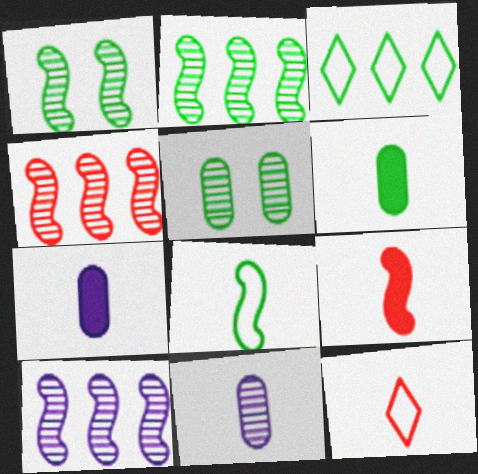[[1, 3, 6], 
[2, 4, 10]]